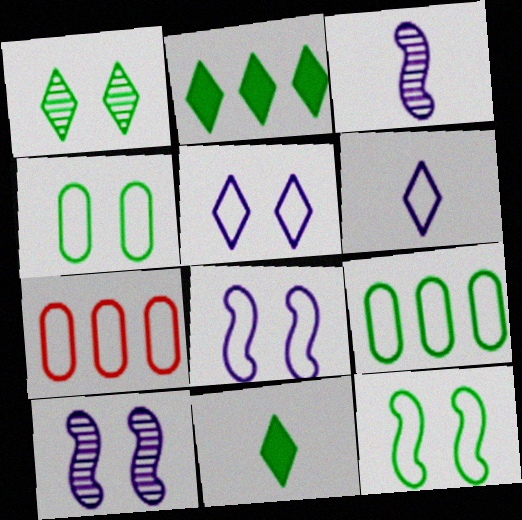[[6, 7, 12], 
[7, 10, 11]]